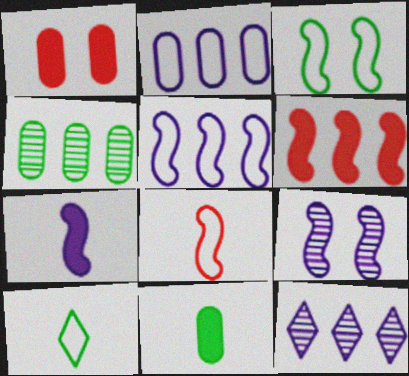[[3, 5, 8], 
[5, 7, 9]]